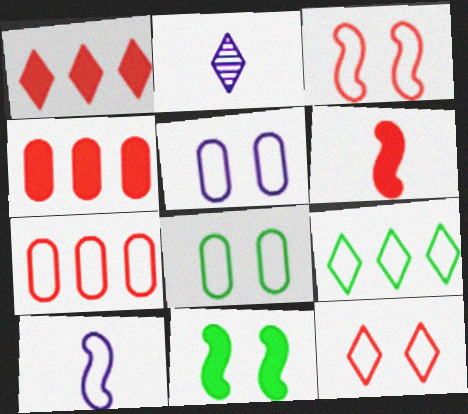[[2, 7, 11]]